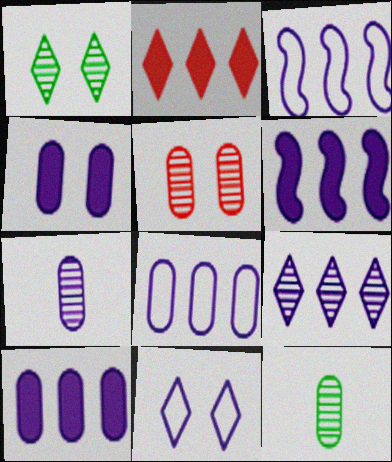[[3, 9, 10], 
[4, 7, 8], 
[6, 7, 11], 
[6, 8, 9]]